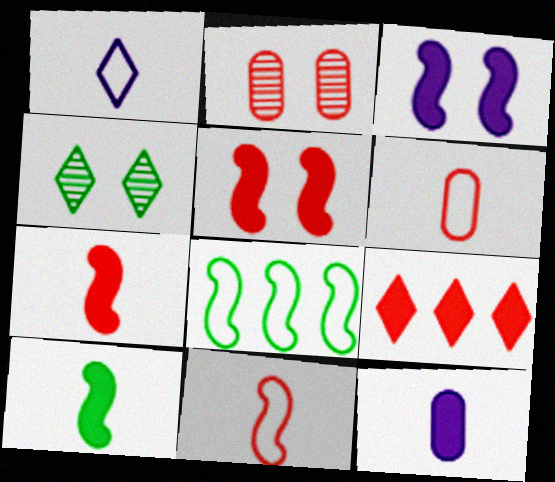[[1, 4, 9], 
[2, 9, 11]]